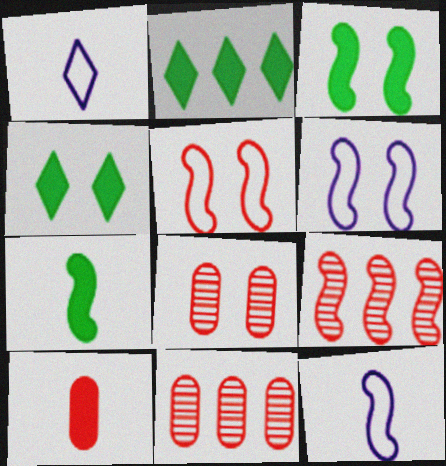[[1, 3, 11], 
[2, 8, 12], 
[3, 9, 12], 
[4, 6, 8], 
[4, 11, 12], 
[6, 7, 9]]